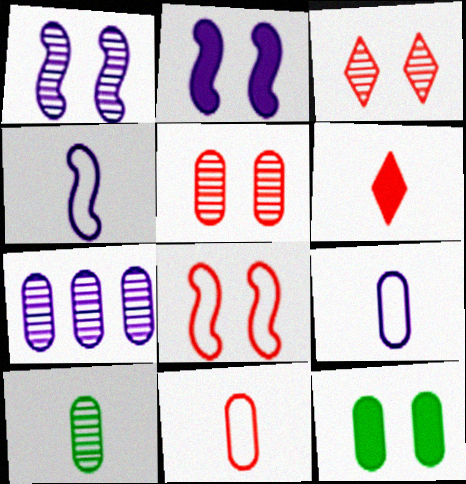[[4, 6, 10], 
[5, 7, 10], 
[7, 11, 12]]